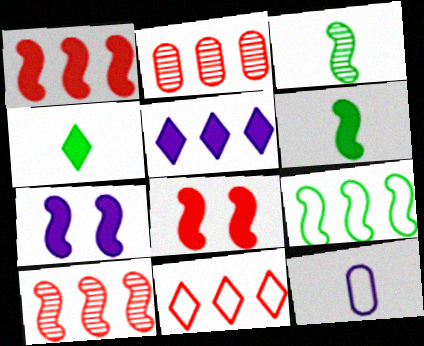[[1, 2, 11], 
[1, 6, 7], 
[2, 5, 9]]